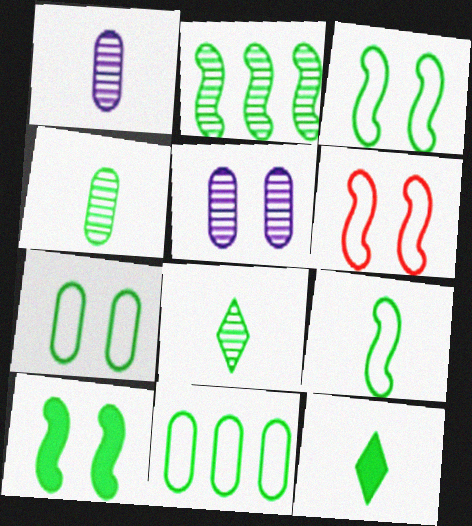[[2, 7, 12], 
[2, 9, 10], 
[4, 9, 12], 
[8, 10, 11]]